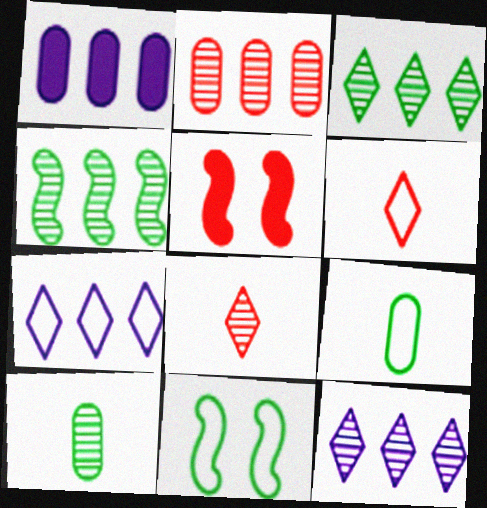[[1, 8, 11], 
[2, 4, 12], 
[2, 5, 6], 
[5, 7, 10], 
[5, 9, 12]]